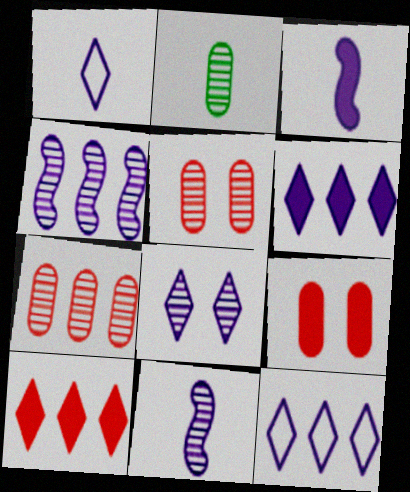[[1, 6, 8]]